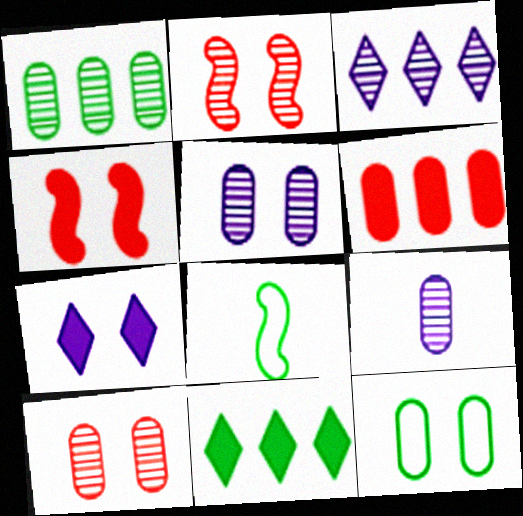[[1, 9, 10], 
[2, 7, 12], 
[6, 9, 12]]